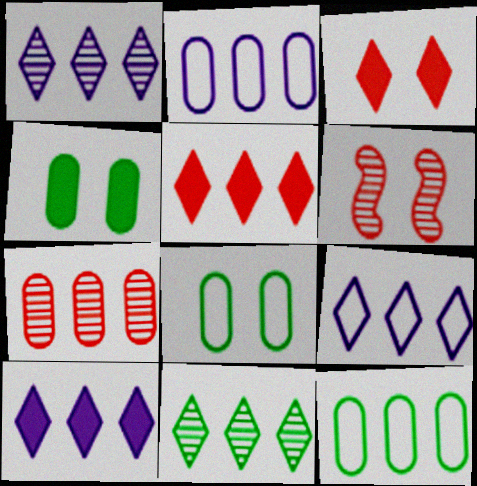[[1, 9, 10], 
[5, 9, 11]]